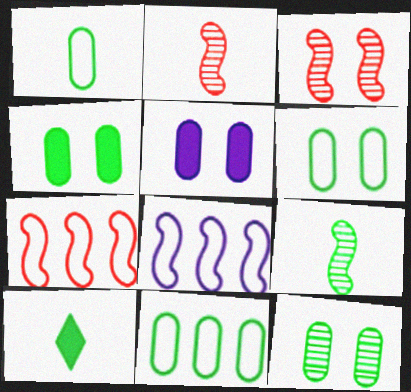[[1, 6, 11], 
[1, 9, 10], 
[4, 6, 12]]